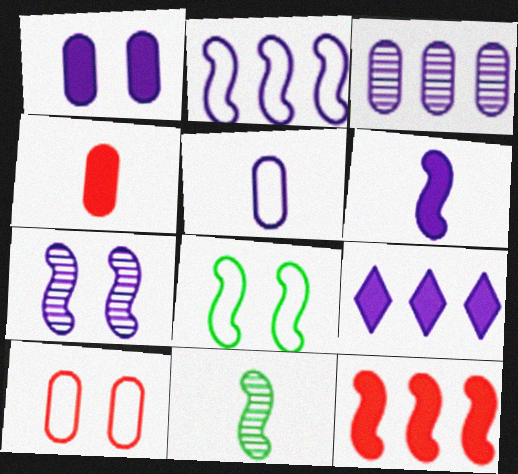[[1, 3, 5], 
[1, 6, 9], 
[2, 3, 9], 
[2, 6, 7], 
[5, 7, 9], 
[9, 10, 11]]